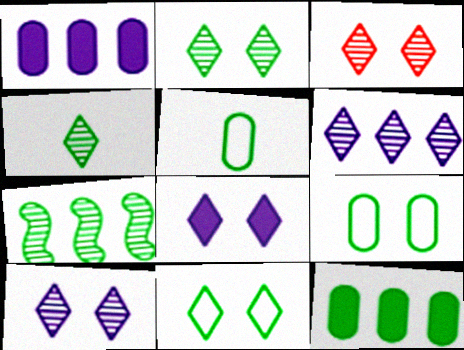[[2, 3, 10], 
[3, 4, 6], 
[3, 8, 11]]